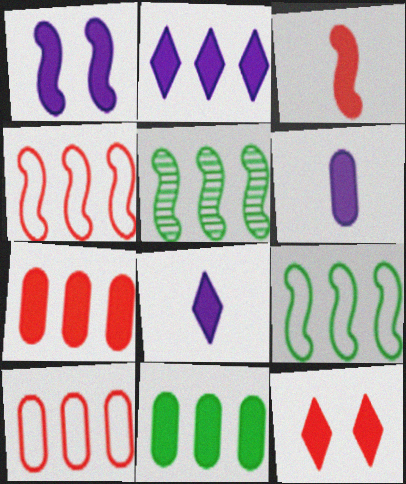[[1, 2, 6], 
[2, 5, 10], 
[3, 7, 12]]